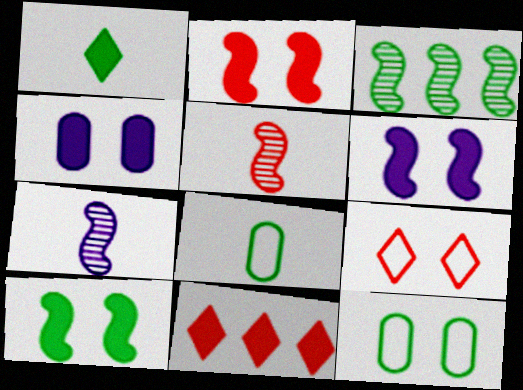[[1, 3, 12], 
[2, 6, 10], 
[7, 11, 12]]